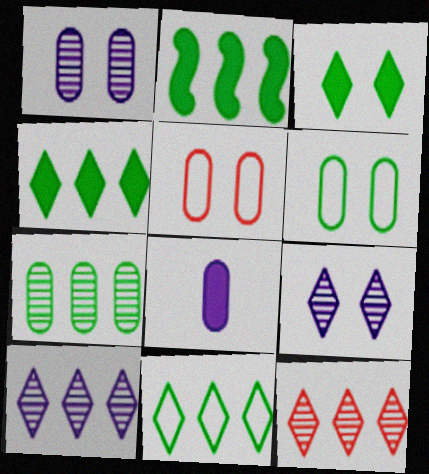[[2, 7, 11], 
[5, 7, 8]]